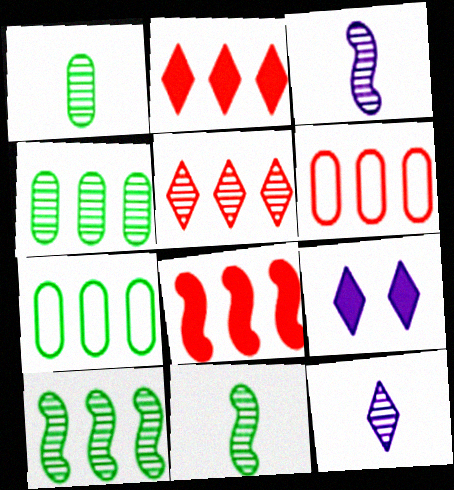[[5, 6, 8], 
[6, 9, 11]]